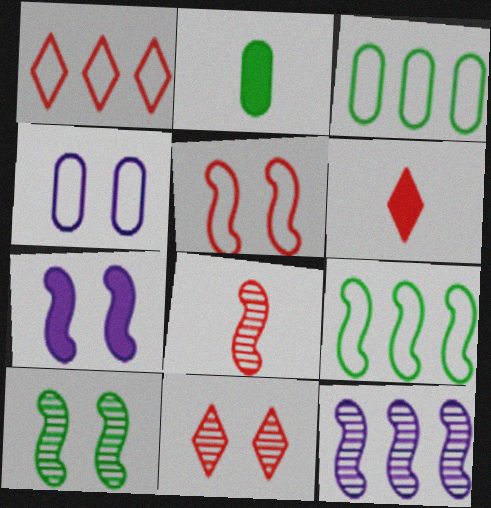[[1, 6, 11], 
[5, 7, 10], 
[7, 8, 9], 
[8, 10, 12]]